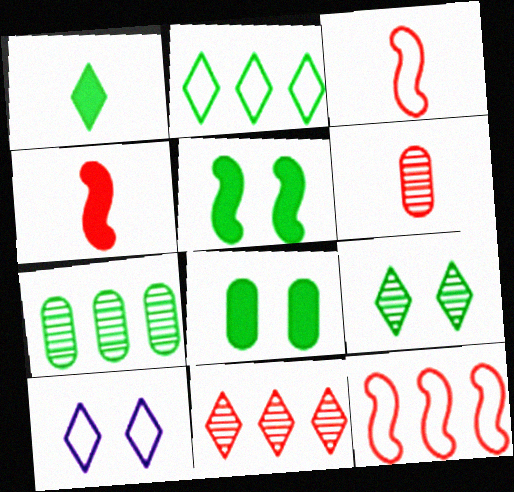[[1, 2, 9], 
[1, 10, 11], 
[4, 7, 10]]